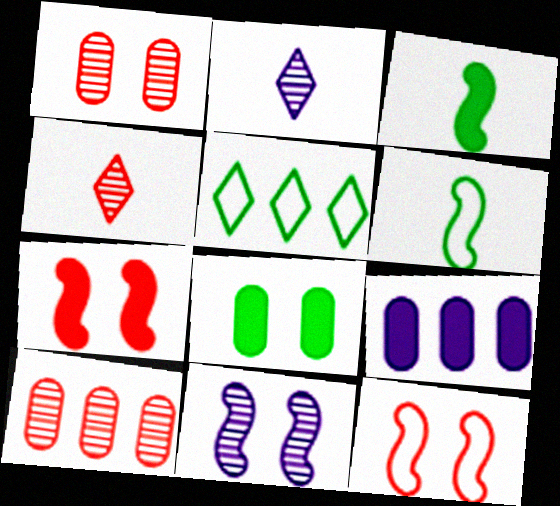[]